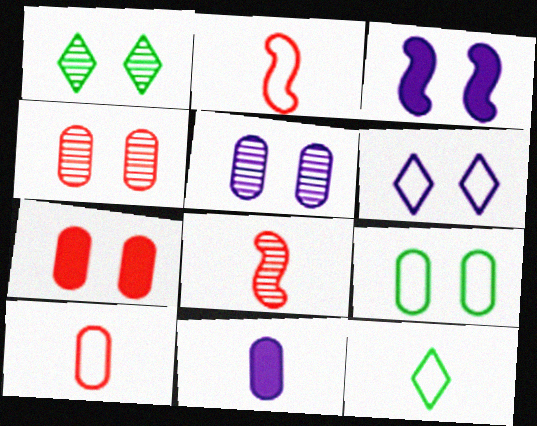[[3, 5, 6], 
[5, 7, 9], 
[8, 11, 12]]